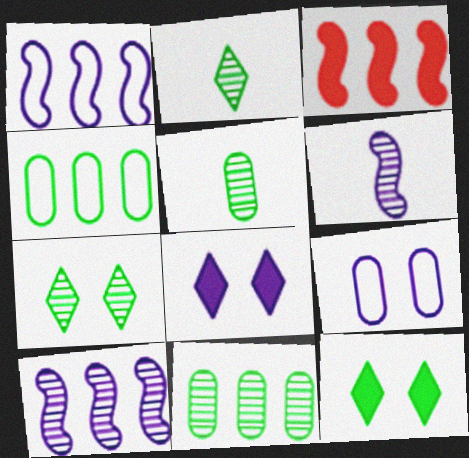[[2, 3, 9]]